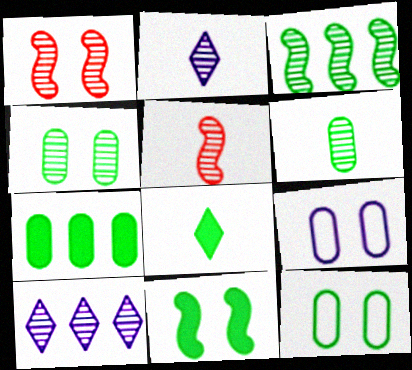[[1, 6, 10], 
[2, 5, 6], 
[3, 8, 12], 
[4, 5, 10], 
[6, 7, 12], 
[7, 8, 11]]